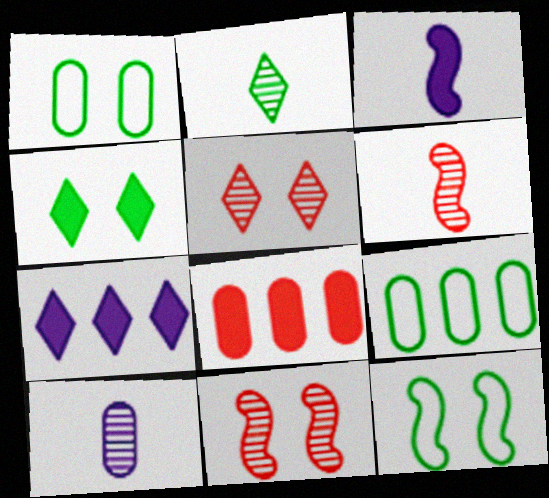[[1, 6, 7], 
[1, 8, 10], 
[2, 6, 10], 
[3, 4, 8], 
[3, 5, 9]]